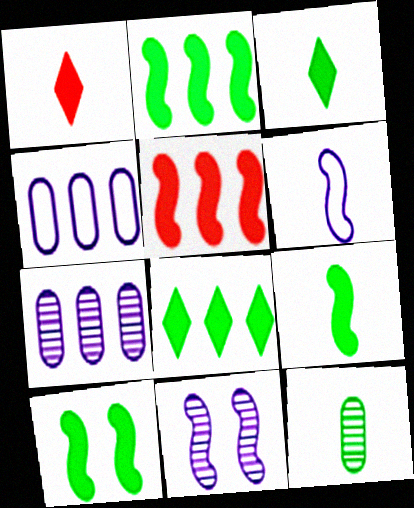[[1, 6, 12], 
[2, 9, 10]]